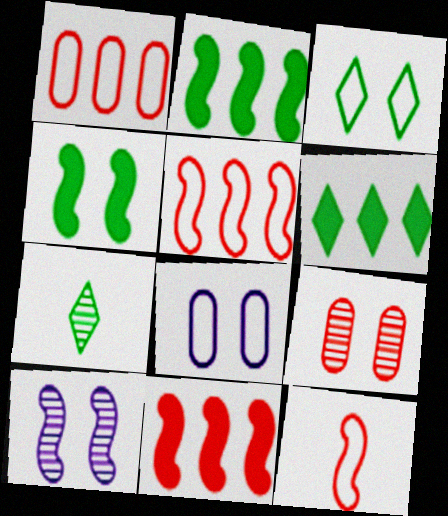[[2, 10, 12], 
[3, 6, 7], 
[7, 8, 11]]